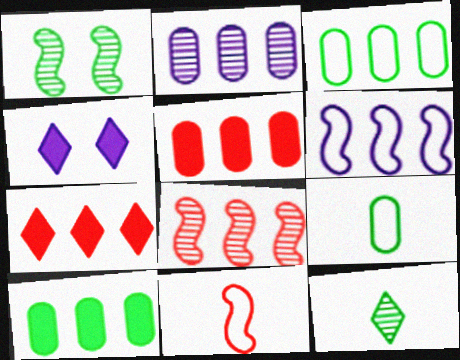[[2, 3, 5], 
[4, 8, 9]]